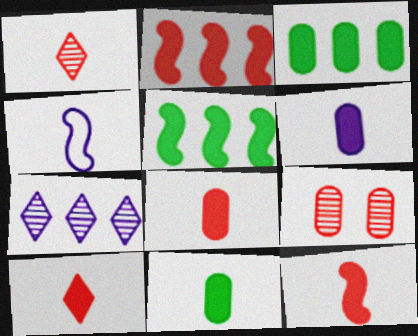[[1, 4, 11], 
[6, 8, 11], 
[8, 10, 12]]